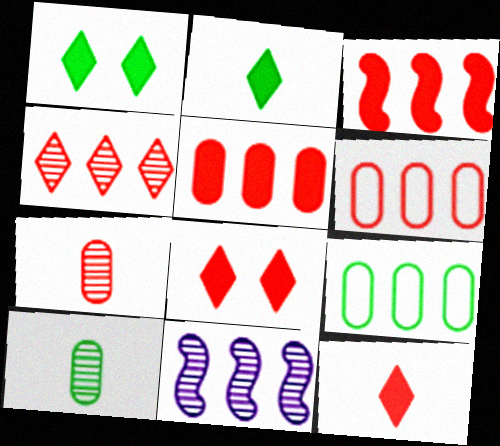[[3, 4, 6]]